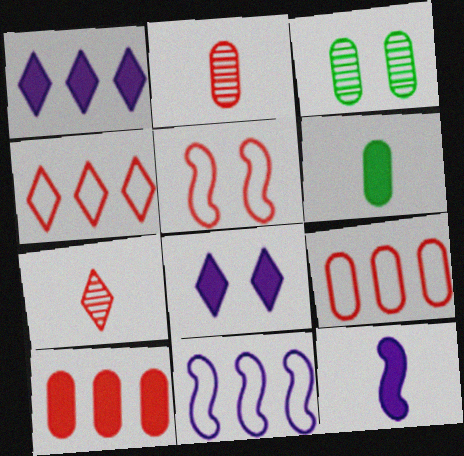[[3, 4, 12], 
[3, 5, 8], 
[5, 7, 10]]